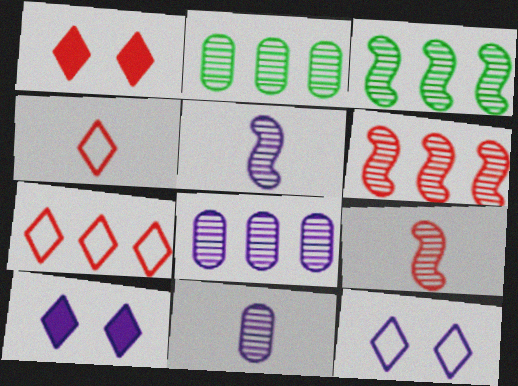[]